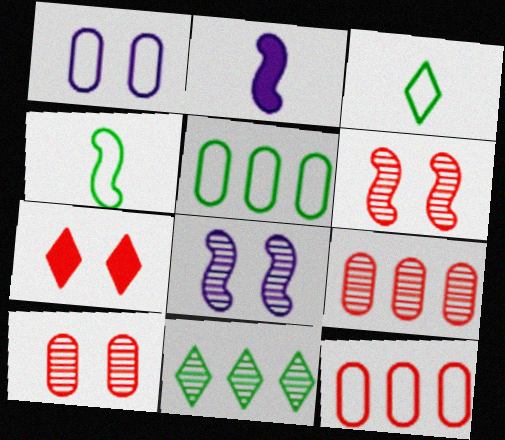[]